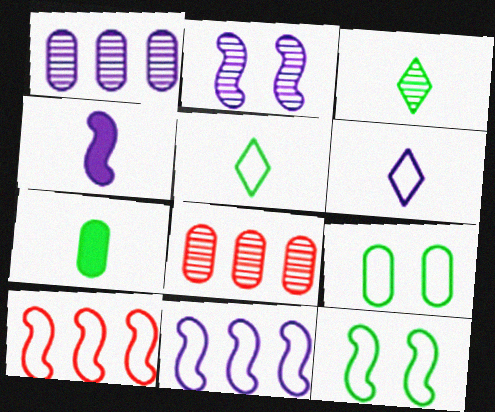[[2, 3, 8], 
[2, 4, 11], 
[6, 9, 10]]